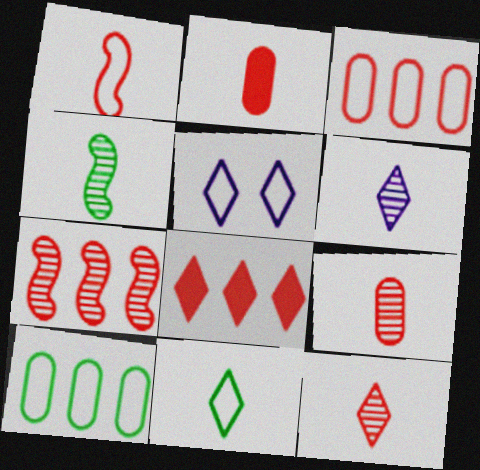[[1, 2, 12], 
[1, 5, 10], 
[3, 7, 8], 
[4, 6, 9]]